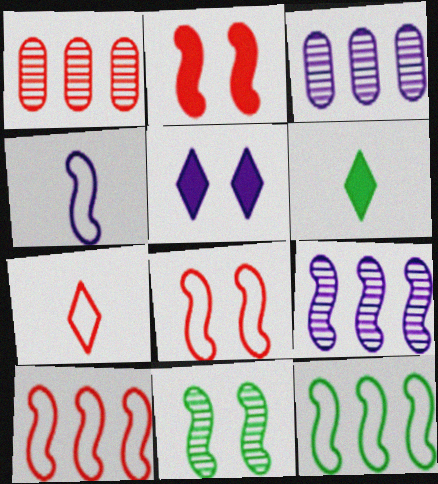[[1, 2, 7], 
[3, 4, 5], 
[3, 6, 8], 
[4, 8, 12]]